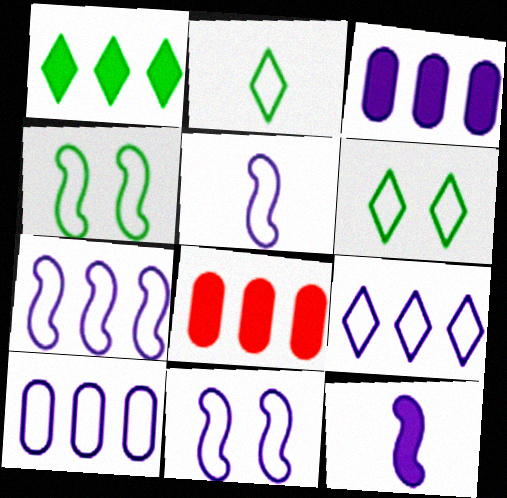[[5, 7, 11], 
[7, 9, 10]]